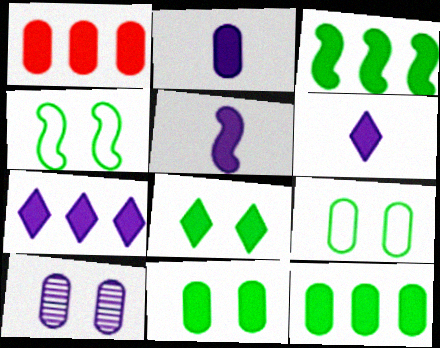[[1, 2, 11], 
[1, 3, 7], 
[1, 5, 8], 
[2, 5, 6]]